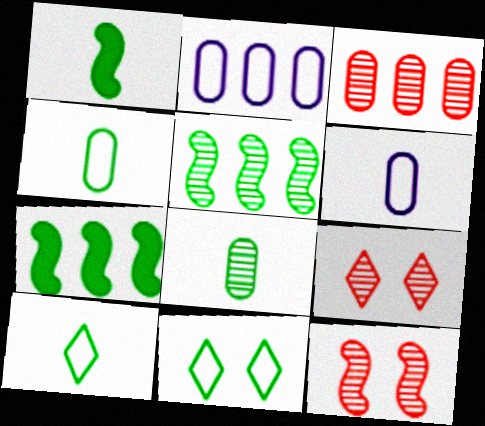[[1, 2, 9], 
[1, 8, 10], 
[6, 7, 9], 
[7, 8, 11]]